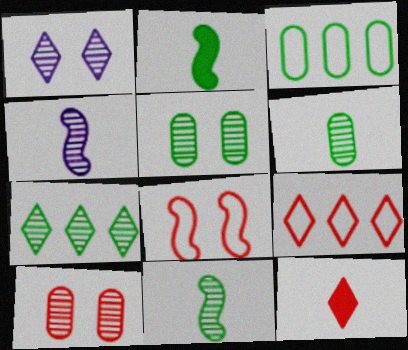[[4, 7, 10], 
[5, 7, 11]]